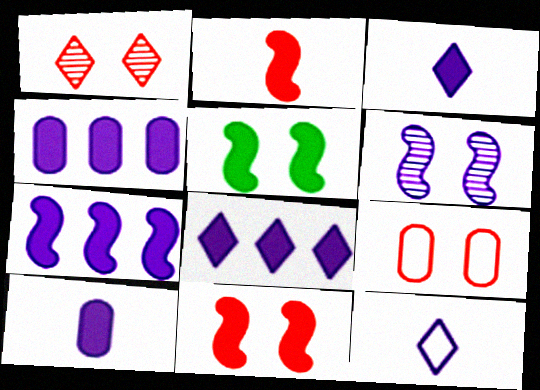[[1, 9, 11], 
[2, 5, 7], 
[4, 6, 12], 
[4, 7, 8]]